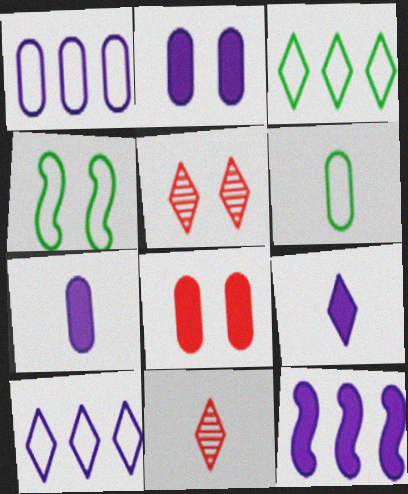[[2, 4, 5], 
[2, 9, 12], 
[3, 4, 6], 
[3, 5, 9], 
[5, 6, 12]]